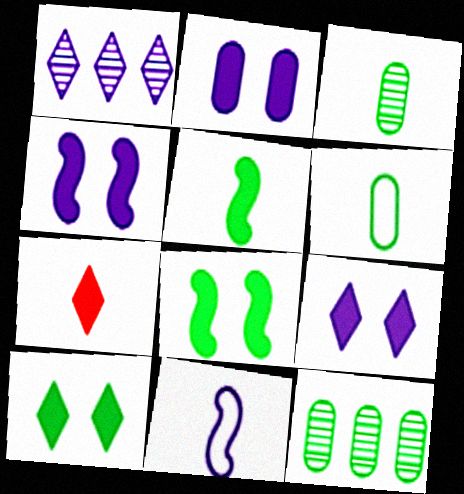[[1, 2, 11], 
[2, 4, 9], 
[3, 7, 11]]